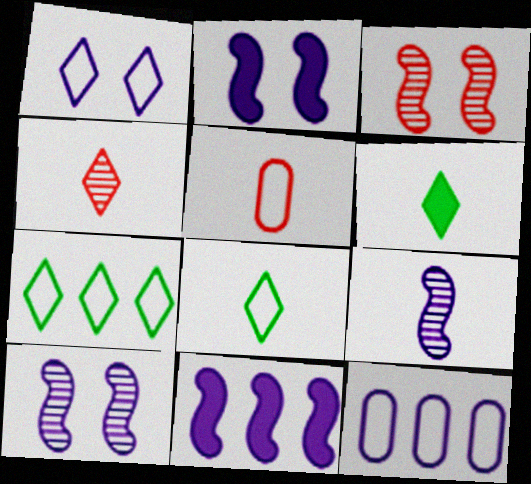[[3, 6, 12], 
[5, 6, 9]]